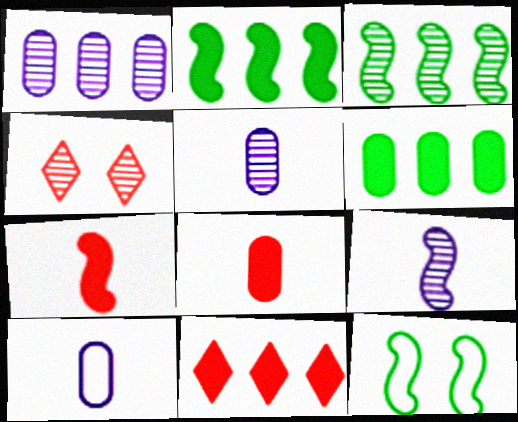[[2, 4, 10], 
[3, 4, 5], 
[5, 11, 12]]